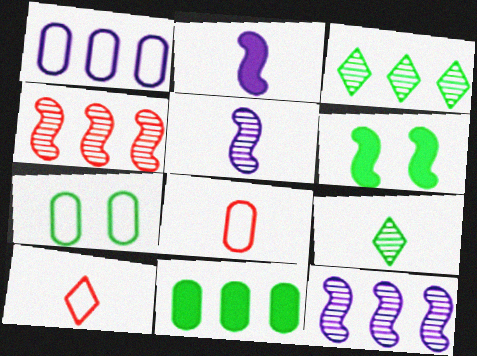[[1, 7, 8], 
[2, 8, 9]]